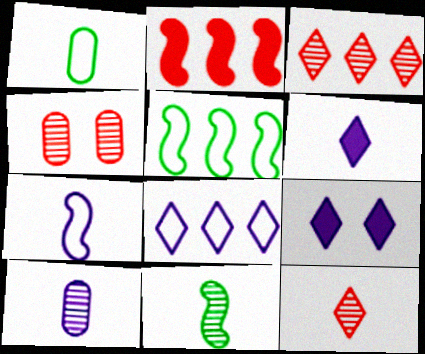[[4, 5, 6], 
[6, 7, 10], 
[10, 11, 12]]